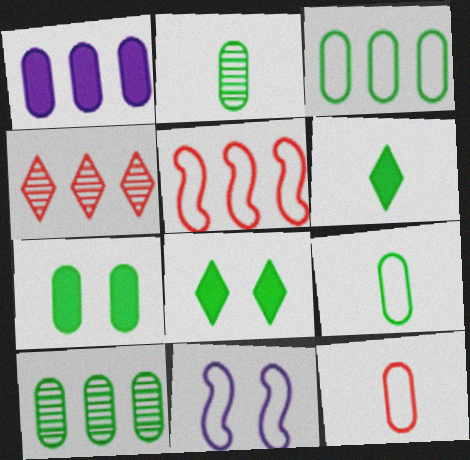[[2, 3, 7], 
[7, 9, 10]]